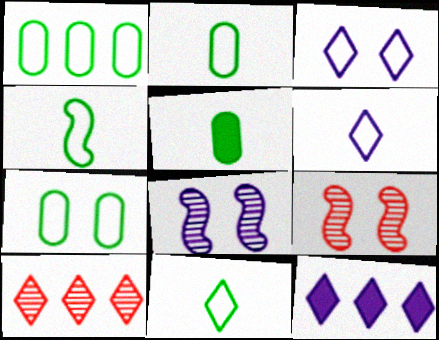[[1, 2, 7], 
[2, 4, 11], 
[2, 9, 12]]